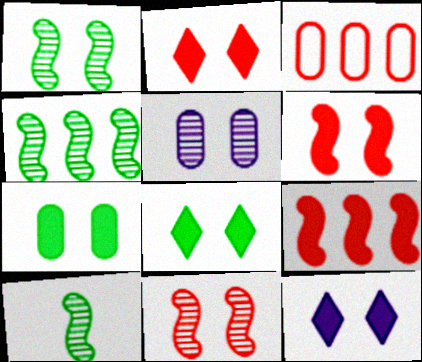[[1, 4, 10], 
[2, 8, 12], 
[3, 10, 12], 
[6, 7, 12]]